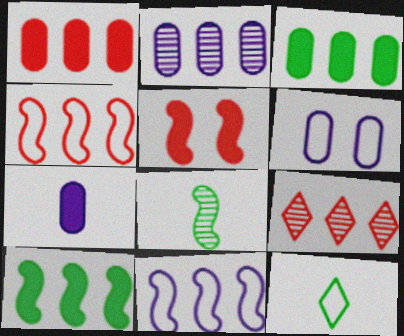[[1, 4, 9], 
[2, 5, 12], 
[2, 6, 7], 
[3, 9, 11], 
[4, 6, 12], 
[5, 8, 11]]